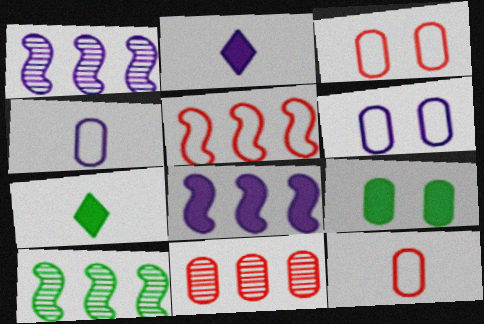[[1, 2, 6], 
[1, 3, 7], 
[2, 3, 10], 
[4, 9, 11], 
[5, 8, 10]]